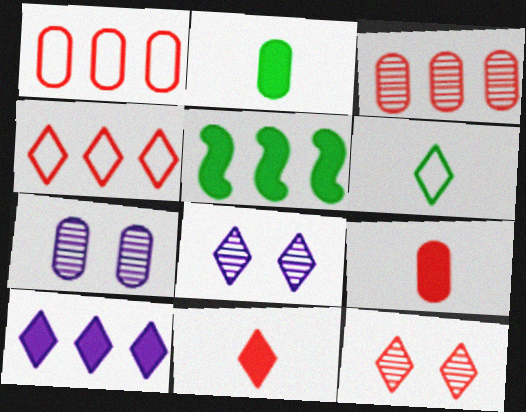[[1, 2, 7], 
[4, 11, 12], 
[6, 10, 12]]